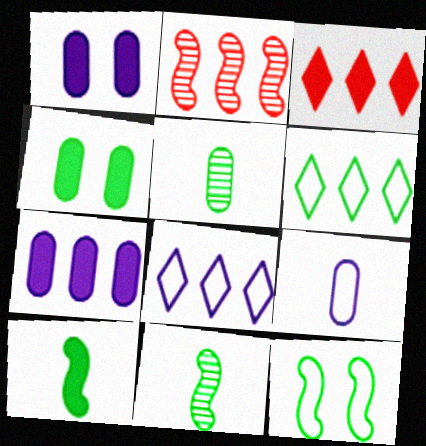[[1, 3, 10], 
[2, 6, 7], 
[4, 6, 11]]